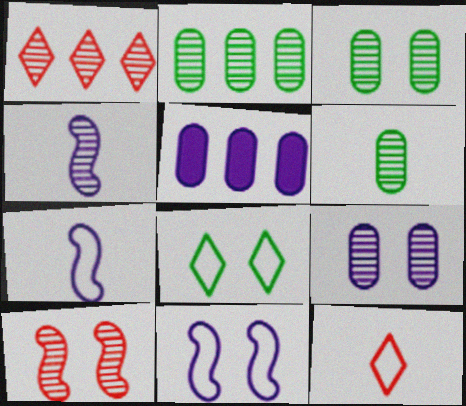[[1, 3, 4], 
[2, 3, 6]]